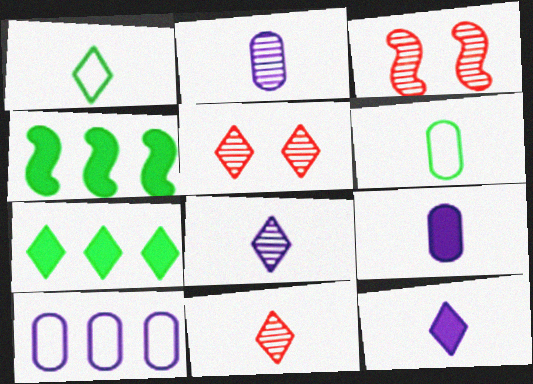[[1, 11, 12]]